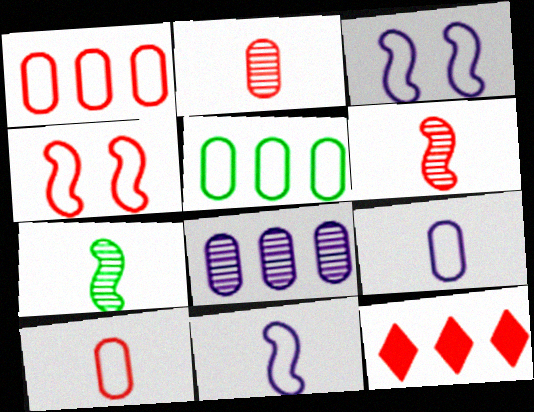[[2, 4, 12]]